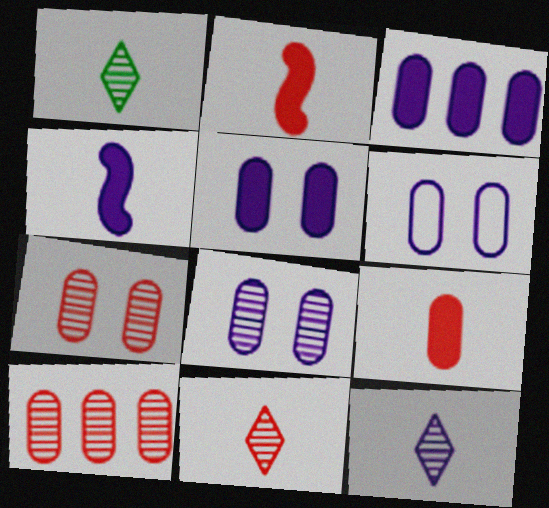[[1, 11, 12], 
[5, 6, 8]]